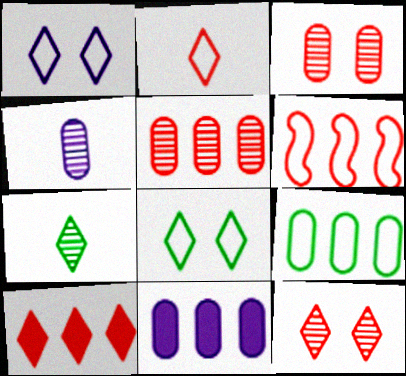[[1, 7, 10], 
[2, 10, 12], 
[5, 6, 10], 
[5, 9, 11]]